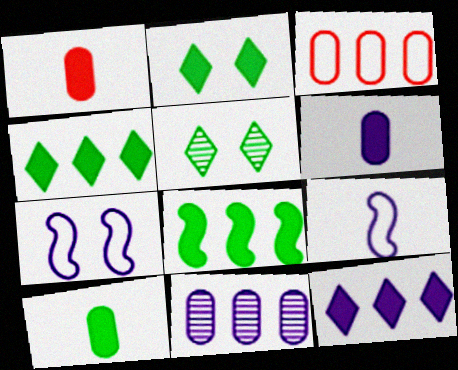[[1, 6, 10], 
[2, 8, 10]]